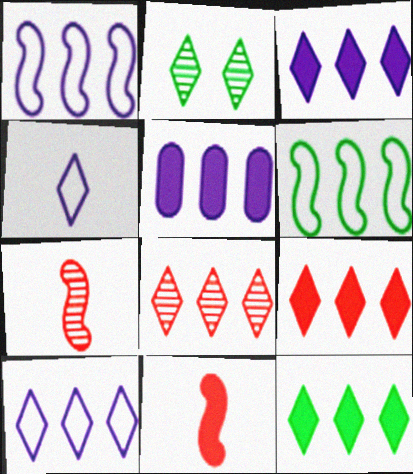[[2, 4, 9], 
[3, 9, 12], 
[5, 6, 8], 
[8, 10, 12]]